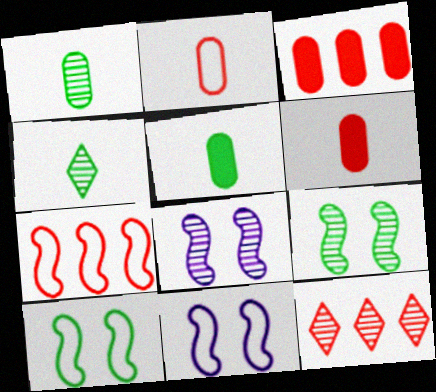[[1, 8, 12], 
[3, 4, 11], 
[3, 7, 12], 
[5, 11, 12]]